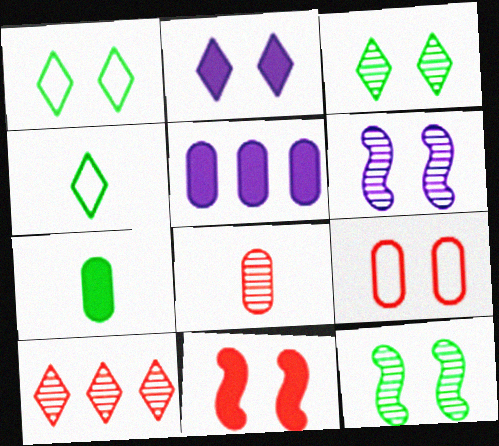[[2, 4, 10], 
[2, 9, 12]]